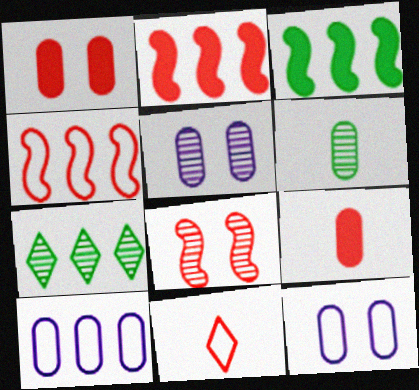[[1, 6, 10], 
[2, 7, 10], 
[3, 5, 11]]